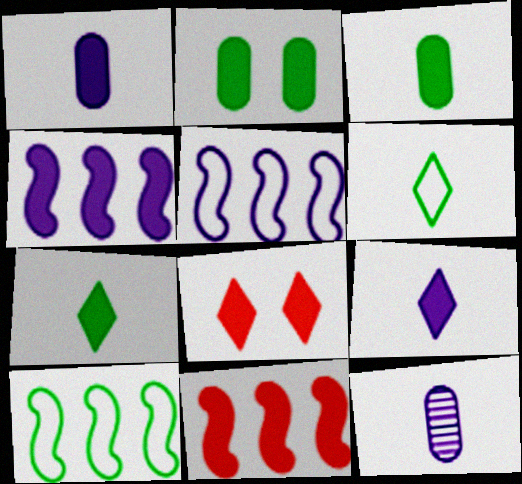[[2, 9, 11], 
[3, 4, 8], 
[8, 10, 12]]